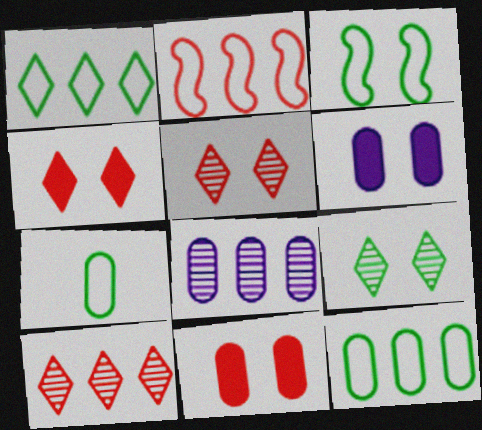[[1, 3, 7], 
[3, 5, 6], 
[7, 8, 11]]